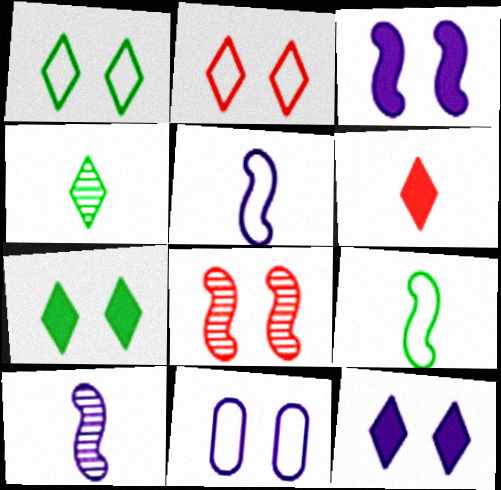[[7, 8, 11]]